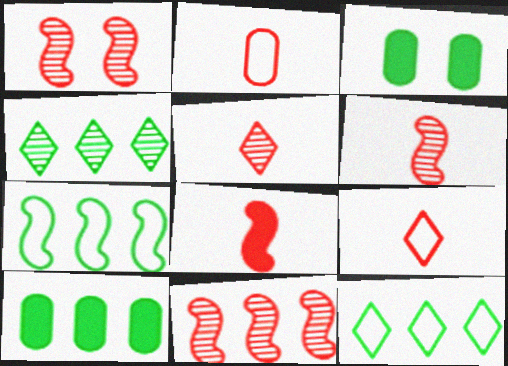[[1, 6, 11], 
[2, 5, 8], 
[4, 7, 10]]